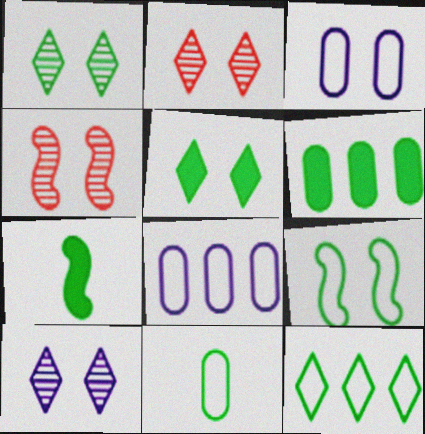[[1, 2, 10], 
[2, 7, 8], 
[3, 4, 5], 
[5, 6, 7], 
[9, 11, 12]]